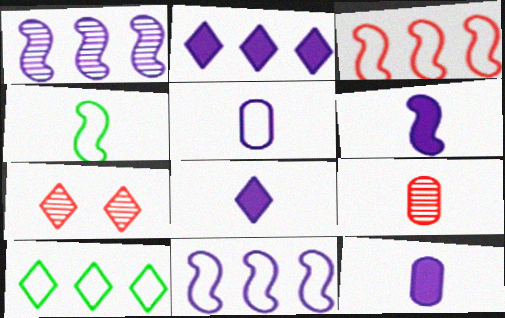[[4, 8, 9], 
[6, 8, 12], 
[7, 8, 10]]